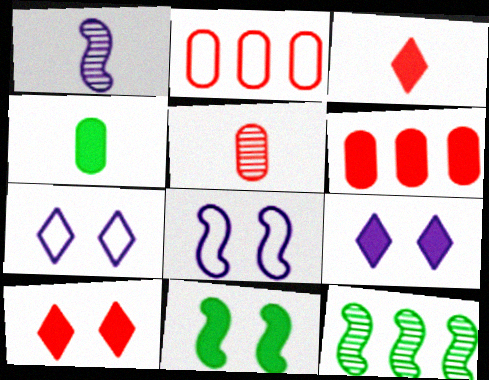[]